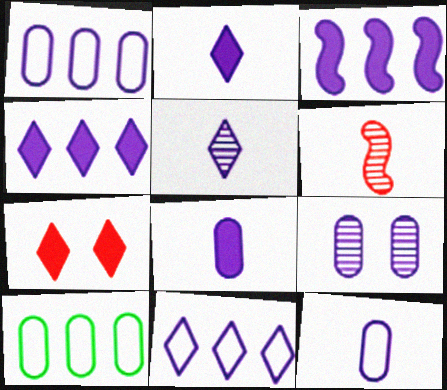[[1, 8, 9]]